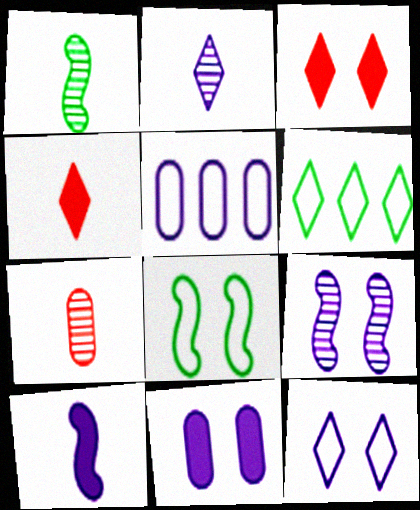[[1, 2, 7], 
[1, 3, 5], 
[2, 3, 6], 
[9, 11, 12]]